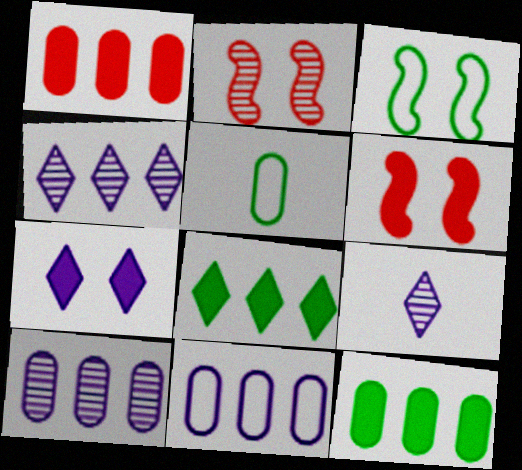[[1, 3, 9], 
[4, 5, 6]]